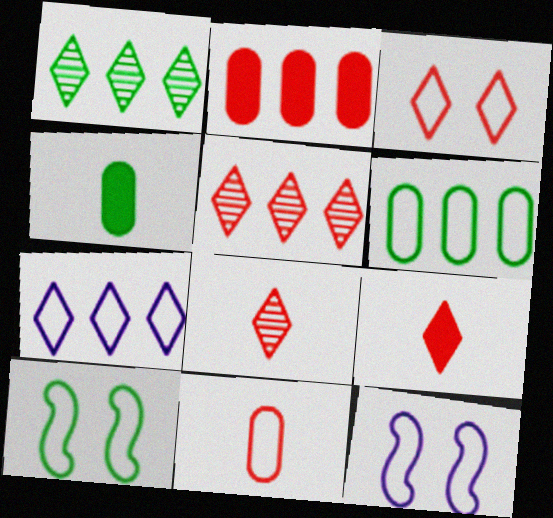[[1, 4, 10], 
[3, 5, 9], 
[4, 5, 12], 
[7, 10, 11]]